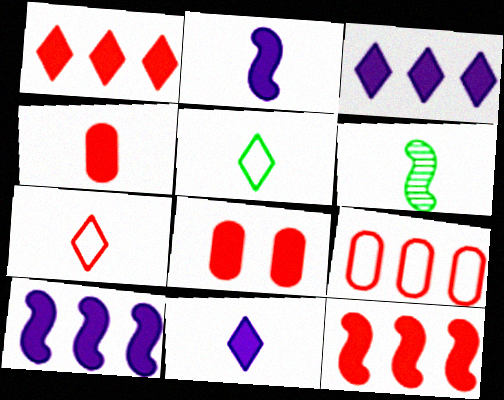[]